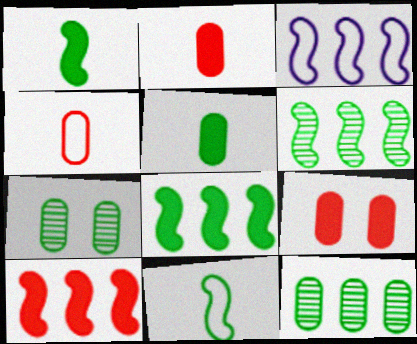[[3, 6, 10]]